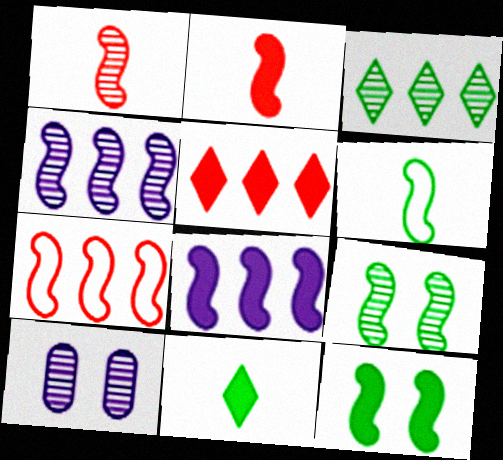[[1, 3, 10], 
[1, 4, 9], 
[2, 8, 12], 
[5, 6, 10], 
[7, 10, 11]]